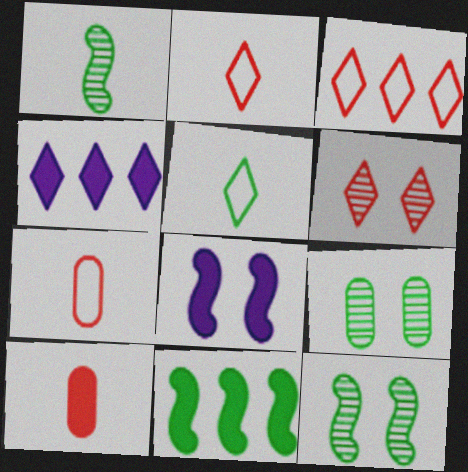[[4, 5, 6], 
[4, 7, 12], 
[5, 9, 11]]